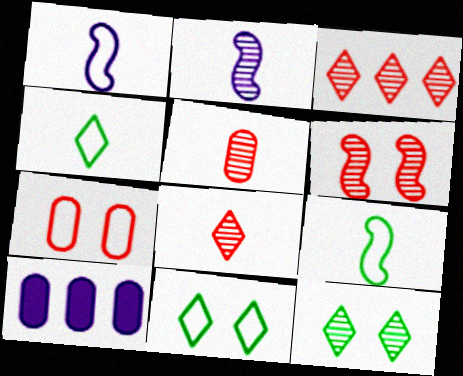[[3, 5, 6], 
[4, 6, 10]]